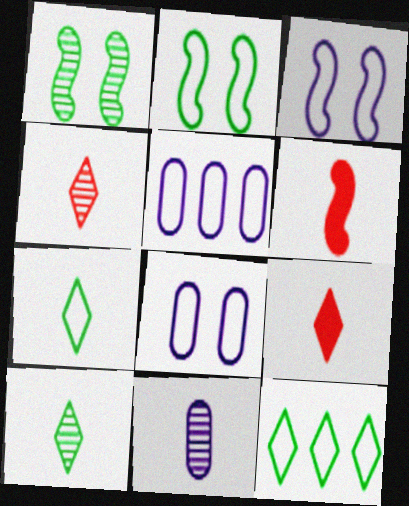[[1, 5, 9], 
[6, 7, 11]]